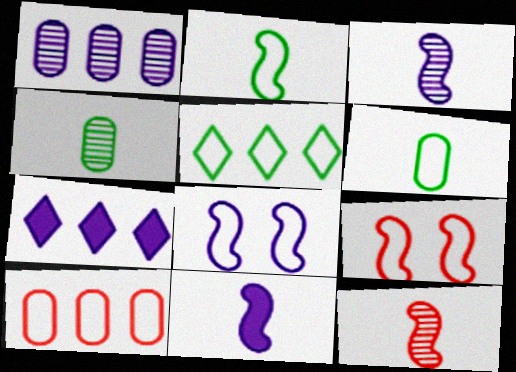[[2, 11, 12], 
[4, 7, 9]]